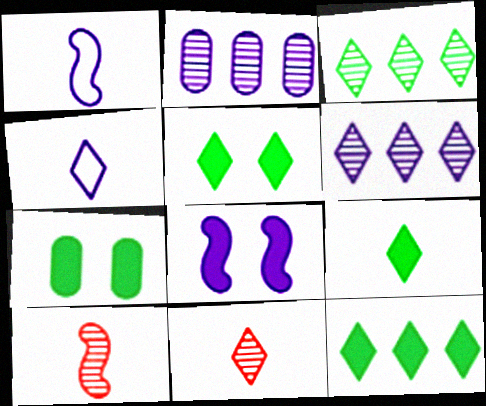[[2, 4, 8], 
[4, 9, 11], 
[5, 9, 12]]